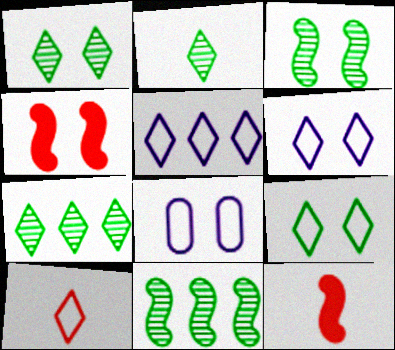[[1, 2, 7], 
[1, 4, 8], 
[5, 9, 10], 
[7, 8, 12]]